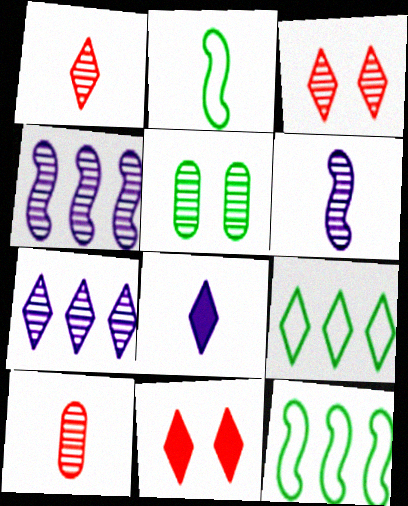[[1, 4, 5], 
[2, 8, 10], 
[3, 8, 9]]